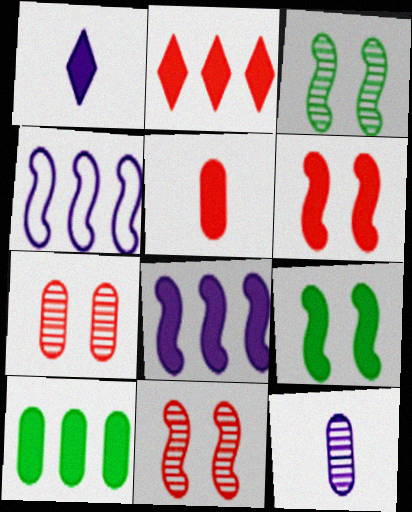[[1, 6, 10], 
[2, 5, 6], 
[2, 8, 10]]